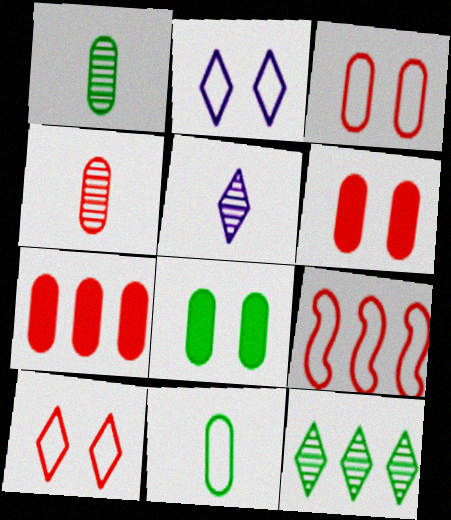[[2, 9, 11], 
[3, 4, 7], 
[5, 8, 9]]